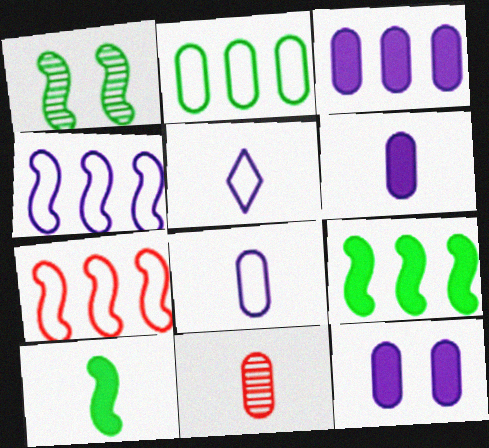[[2, 11, 12], 
[3, 6, 12], 
[5, 10, 11]]